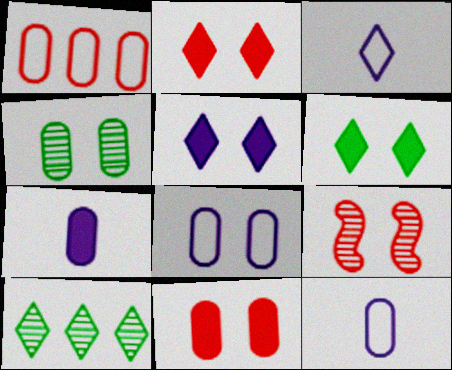[[1, 4, 7], 
[2, 3, 10], 
[2, 5, 6], 
[4, 8, 11], 
[6, 8, 9]]